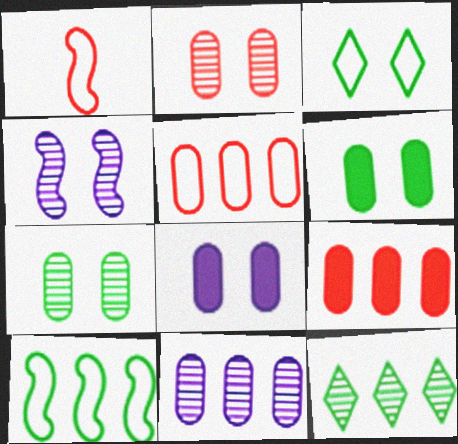[[1, 8, 12]]